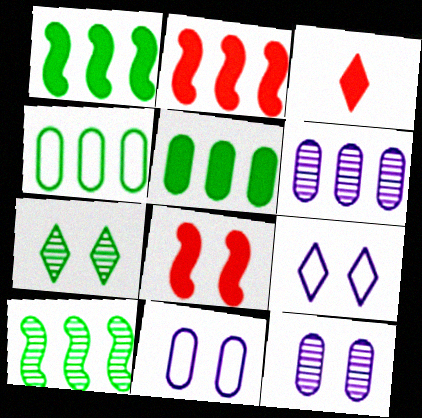[[3, 10, 11], 
[7, 8, 11]]